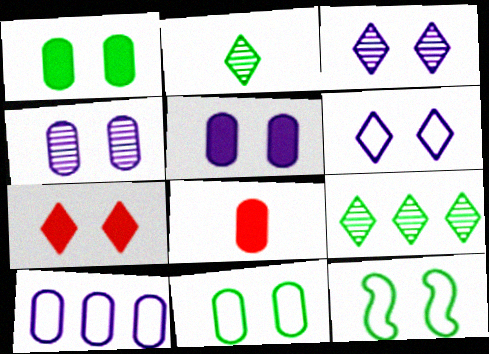[[4, 7, 12]]